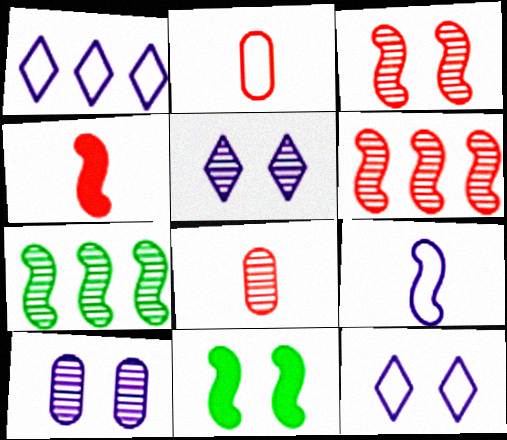[[1, 8, 11], 
[5, 7, 8], 
[6, 9, 11]]